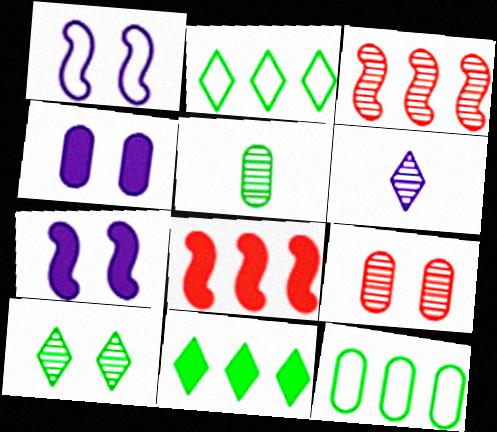[]